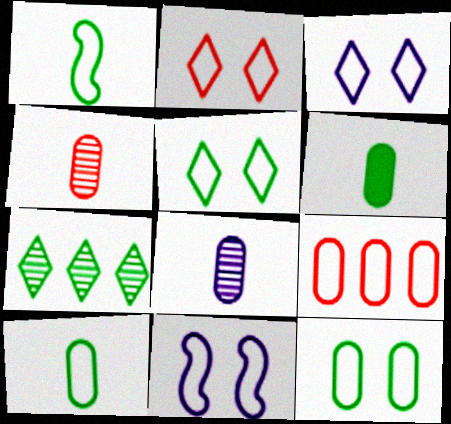[[1, 3, 9], 
[2, 3, 5], 
[2, 11, 12]]